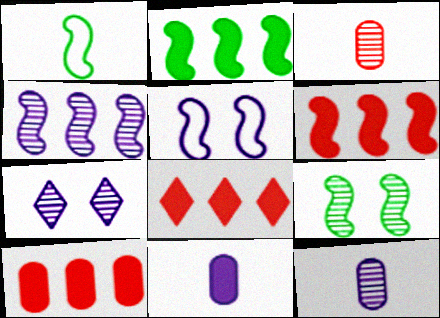[[1, 2, 9], 
[1, 7, 10], 
[4, 7, 12], 
[6, 8, 10]]